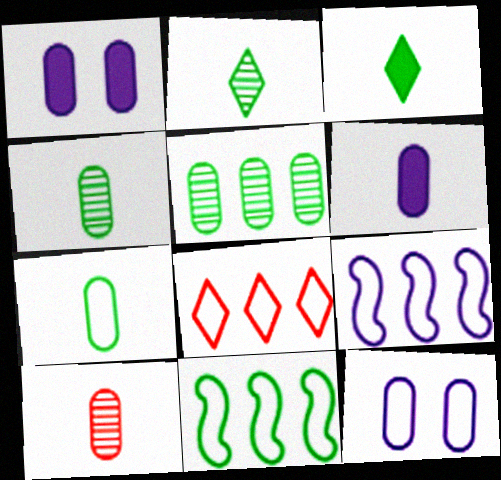[[6, 7, 10]]